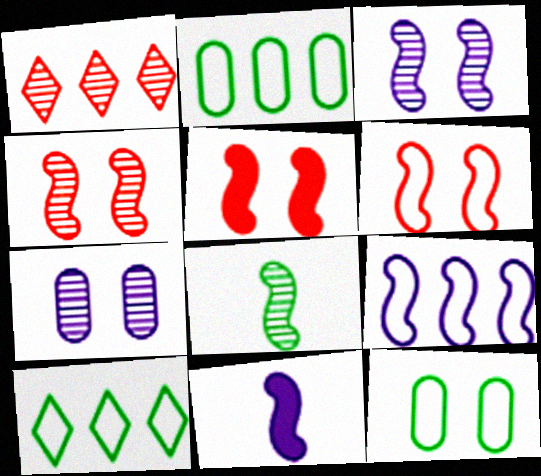[[1, 7, 8], 
[1, 11, 12], 
[3, 9, 11], 
[4, 5, 6], 
[5, 8, 9]]